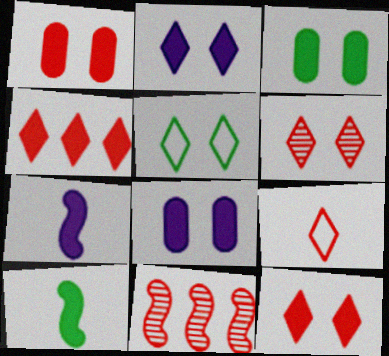[[1, 3, 8], 
[1, 9, 11], 
[2, 5, 6], 
[3, 4, 7], 
[4, 6, 9], 
[4, 8, 10]]